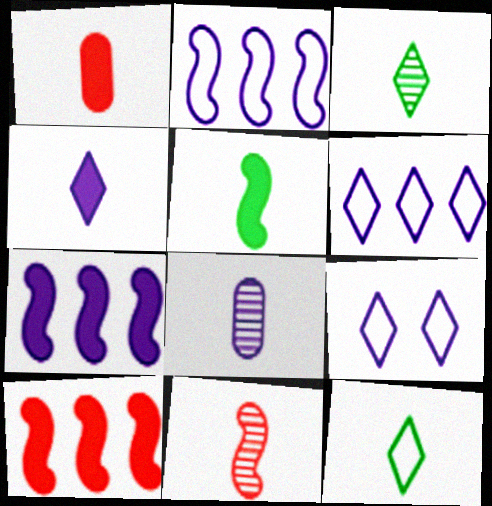[[1, 4, 5], 
[3, 8, 11], 
[7, 8, 9]]